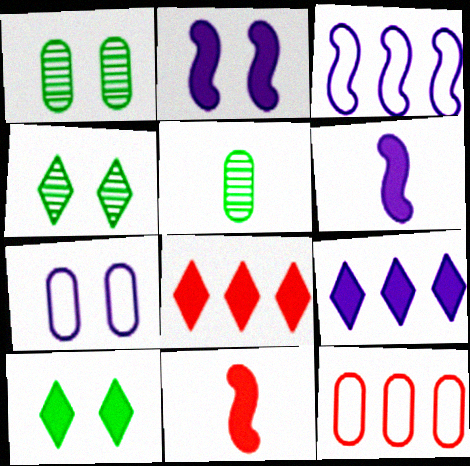[[4, 6, 12]]